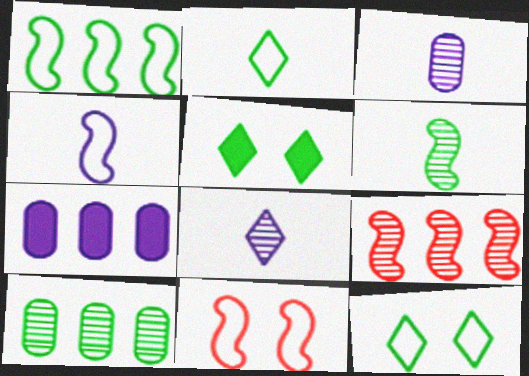[[1, 4, 11]]